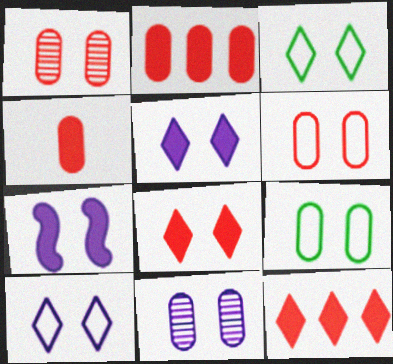[[1, 3, 7], 
[7, 10, 11]]